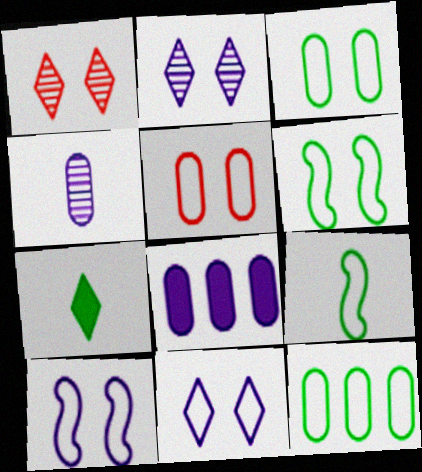[[1, 8, 9], 
[5, 6, 11]]